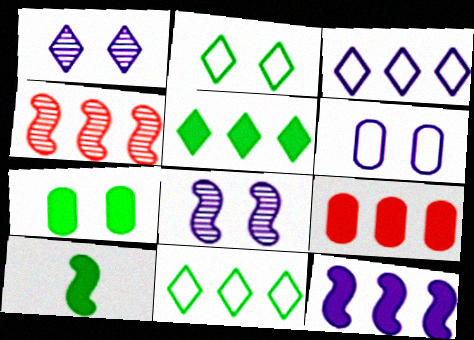[[5, 7, 10], 
[5, 9, 12]]